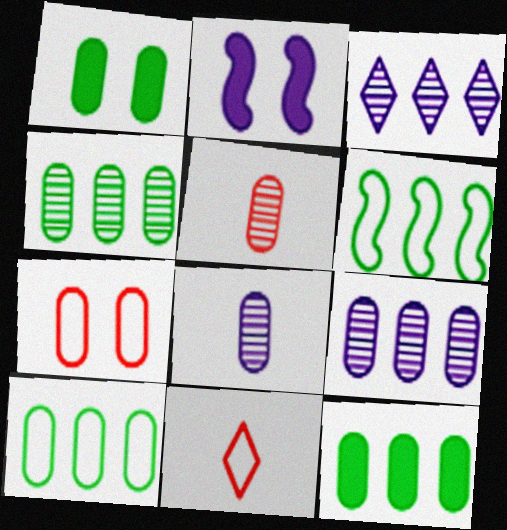[[2, 4, 11], 
[4, 10, 12], 
[7, 8, 12]]